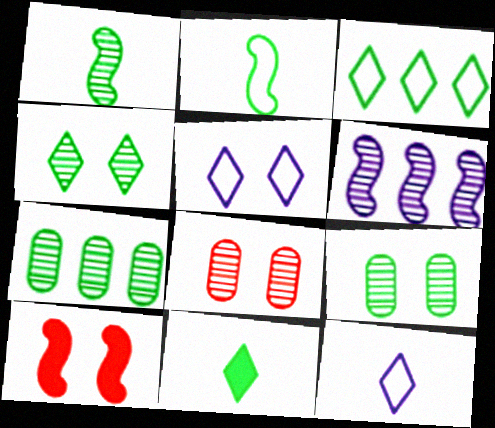[[1, 4, 7], 
[2, 6, 10], 
[3, 4, 11], 
[5, 9, 10], 
[7, 10, 12]]